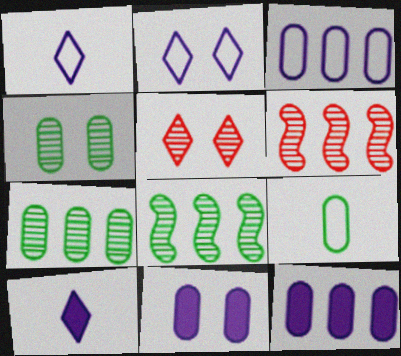[]